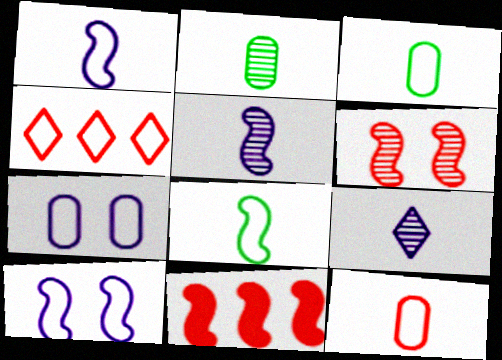[[3, 4, 10], 
[4, 7, 8]]